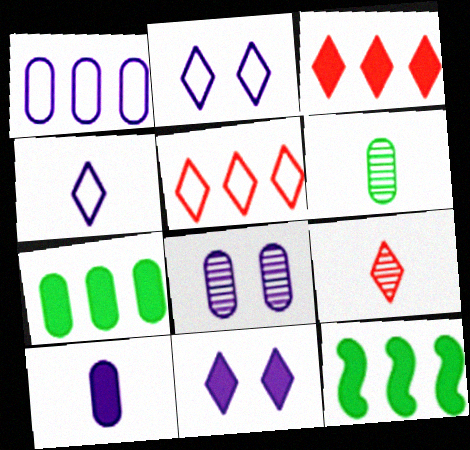[[1, 8, 10]]